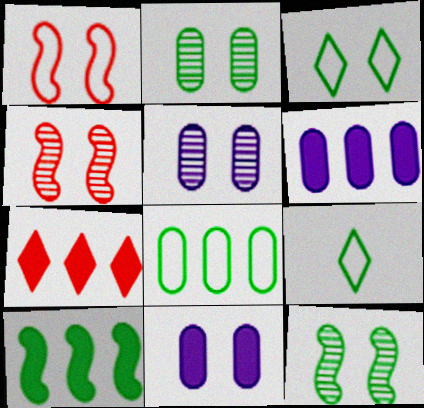[[2, 9, 10], 
[3, 4, 11], 
[4, 6, 9], 
[6, 7, 10]]